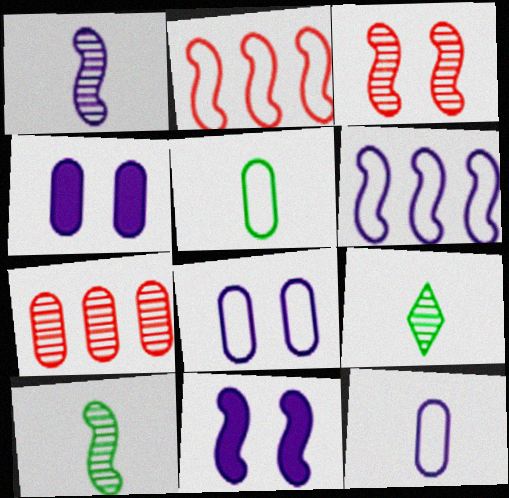[[1, 6, 11], 
[2, 4, 9], 
[2, 10, 11], 
[4, 5, 7]]